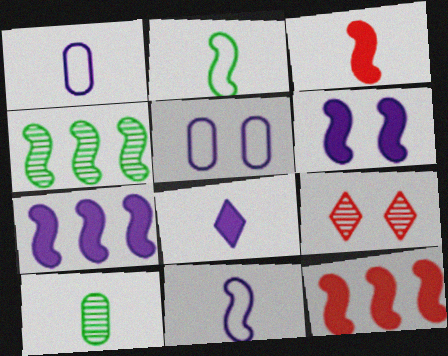[]